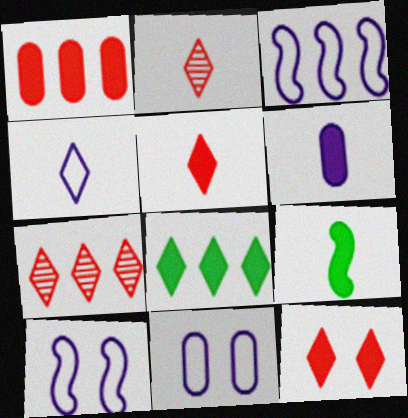[[3, 4, 11], 
[5, 6, 9], 
[7, 9, 11]]